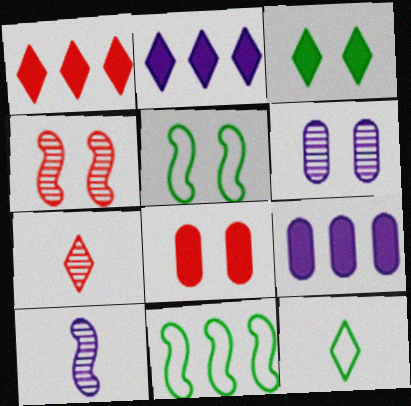[[4, 9, 12], 
[5, 7, 9]]